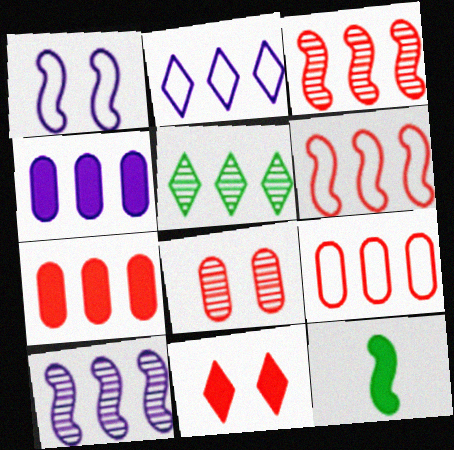[[1, 3, 12], 
[2, 4, 10], 
[2, 8, 12], 
[4, 5, 6], 
[4, 11, 12]]